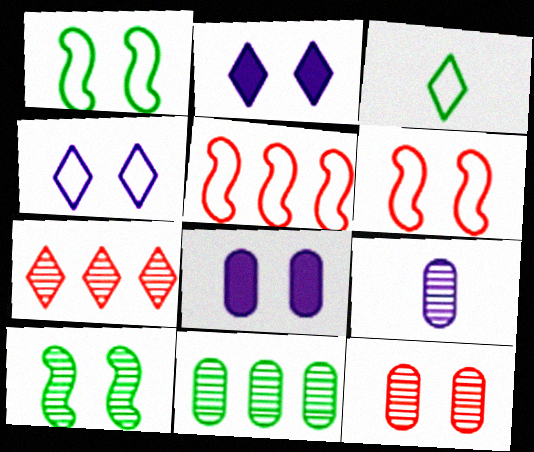[[1, 2, 12], 
[2, 3, 7], 
[7, 9, 10], 
[9, 11, 12]]